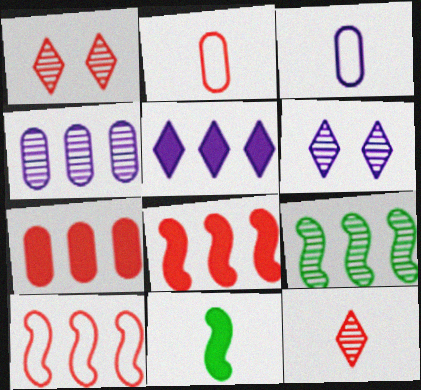[[1, 2, 8], 
[3, 11, 12]]